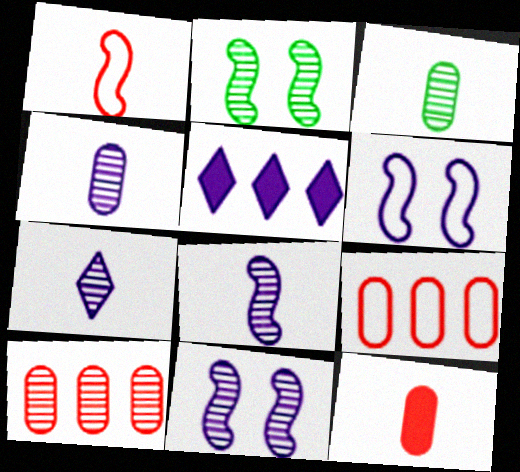[[2, 7, 10], 
[4, 5, 6], 
[4, 7, 8]]